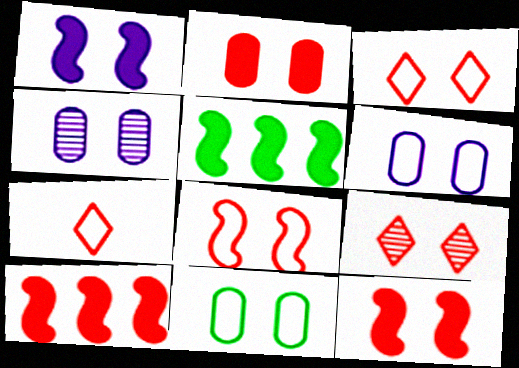[[1, 9, 11], 
[2, 4, 11], 
[2, 8, 9], 
[4, 5, 7]]